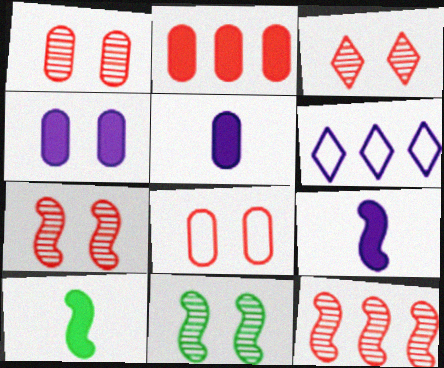[[1, 3, 7], 
[1, 6, 10]]